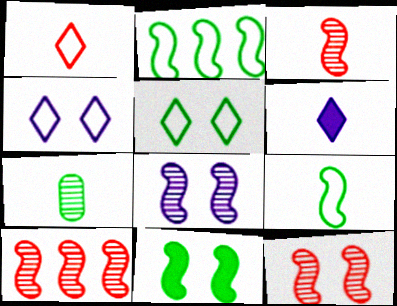[[3, 10, 12]]